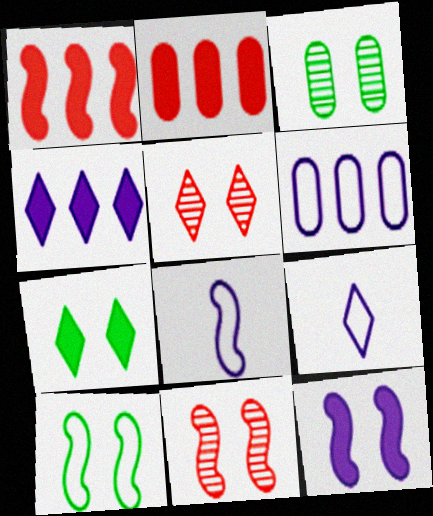[[1, 3, 9], 
[3, 7, 10], 
[10, 11, 12]]